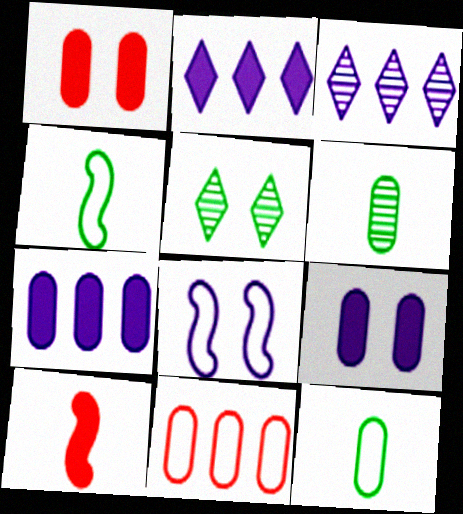[[1, 3, 4], 
[1, 5, 8], 
[6, 9, 11]]